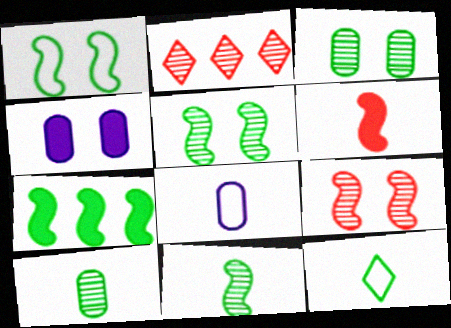[[1, 7, 11], 
[3, 7, 12]]